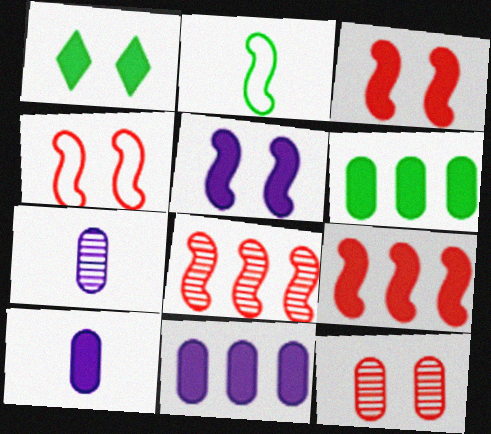[[1, 9, 10], 
[2, 5, 8]]